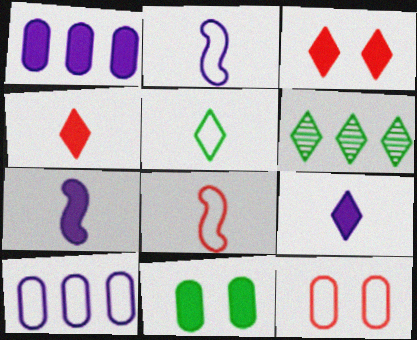[[6, 7, 12]]